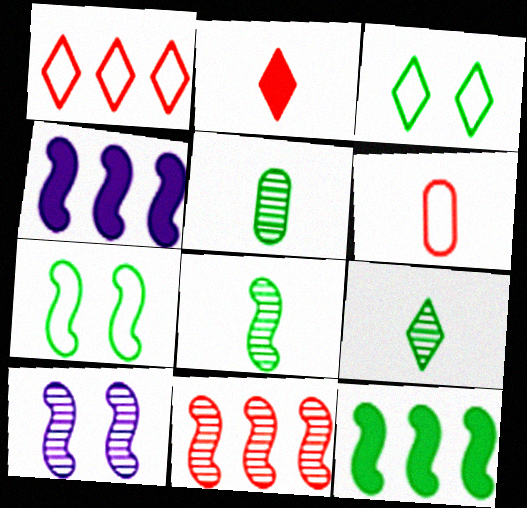[[3, 5, 12], 
[5, 8, 9], 
[7, 8, 12], 
[8, 10, 11]]